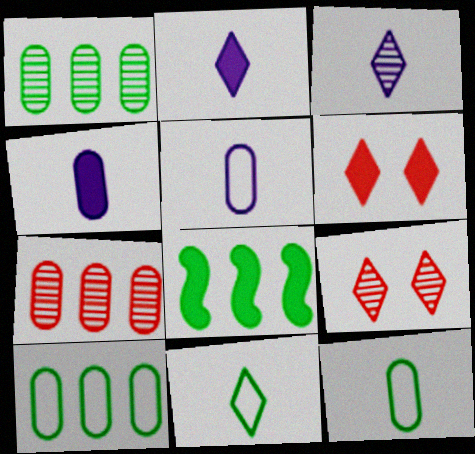[[4, 6, 8], 
[5, 8, 9]]